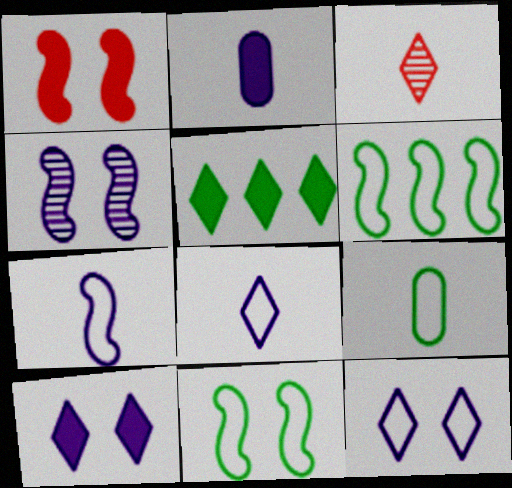[[1, 2, 5], 
[1, 4, 11], 
[3, 5, 12]]